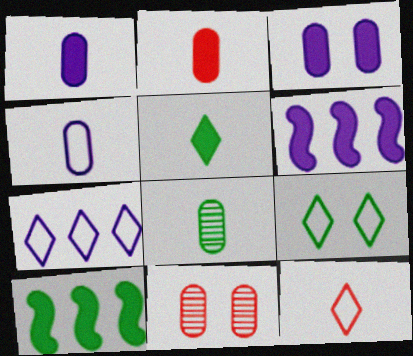[[2, 4, 8], 
[7, 9, 12], 
[8, 9, 10]]